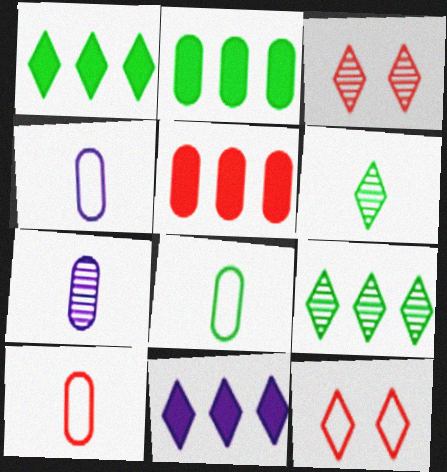[[4, 8, 10], 
[6, 11, 12]]